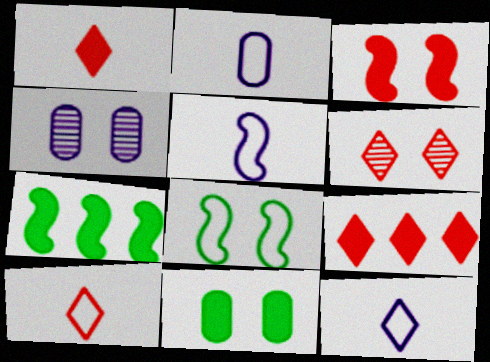[[2, 5, 12], 
[2, 6, 7], 
[4, 7, 10], 
[6, 9, 10]]